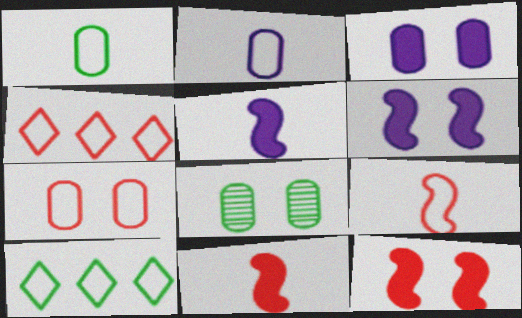[[3, 7, 8], 
[4, 5, 8], 
[4, 7, 9]]